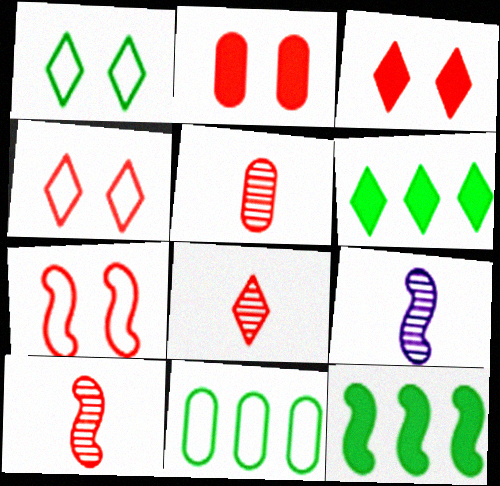[[3, 9, 11], 
[5, 8, 10], 
[7, 9, 12]]